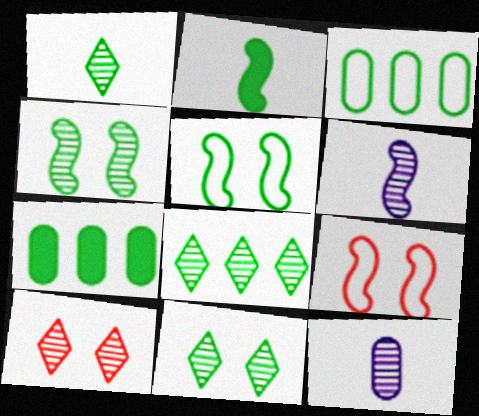[[1, 5, 7], 
[1, 8, 11], 
[2, 3, 11]]